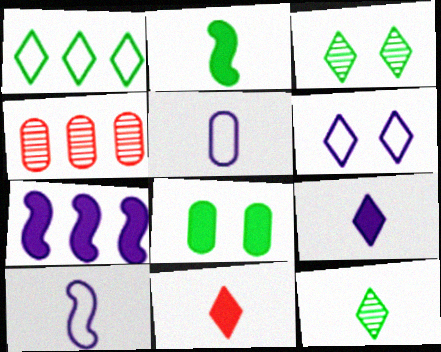[[1, 4, 7], 
[2, 4, 6], 
[4, 5, 8], 
[7, 8, 11]]